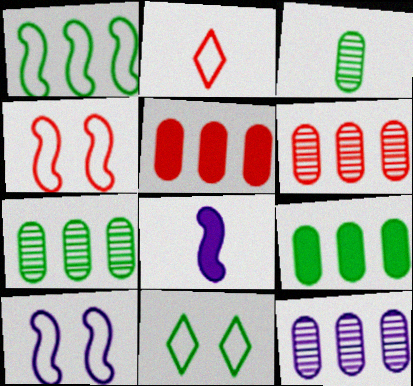[[2, 3, 8], 
[6, 7, 12], 
[6, 8, 11]]